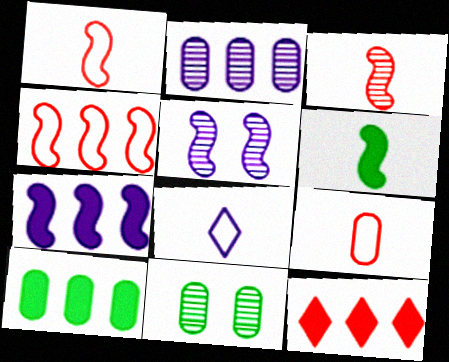[[4, 5, 6], 
[7, 10, 12]]